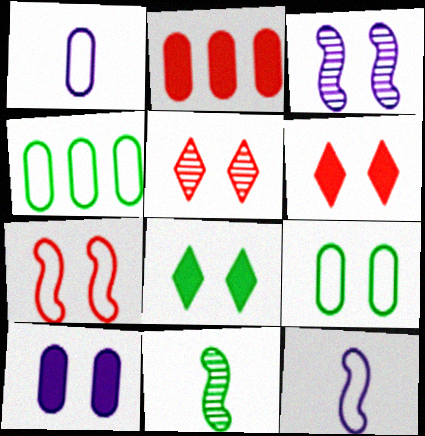[[3, 6, 9], 
[4, 8, 11]]